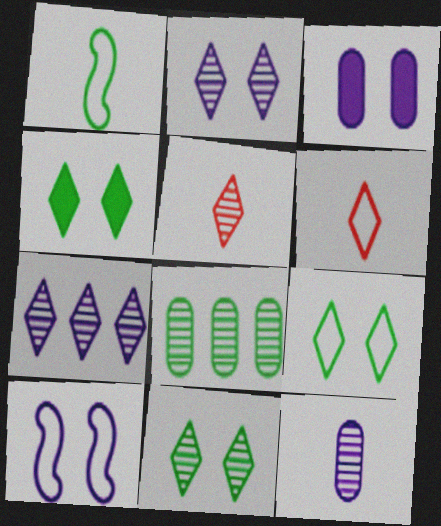[[1, 4, 8], 
[2, 3, 10], 
[4, 6, 7], 
[4, 9, 11], 
[5, 7, 11]]